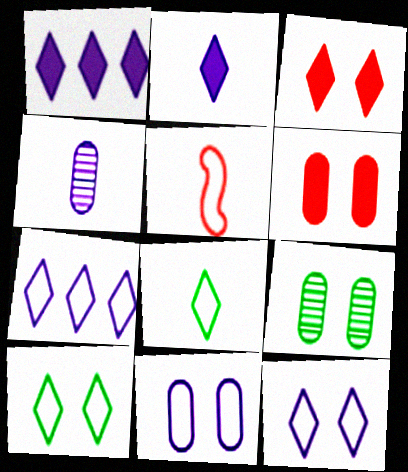[[1, 5, 9], 
[6, 9, 11]]